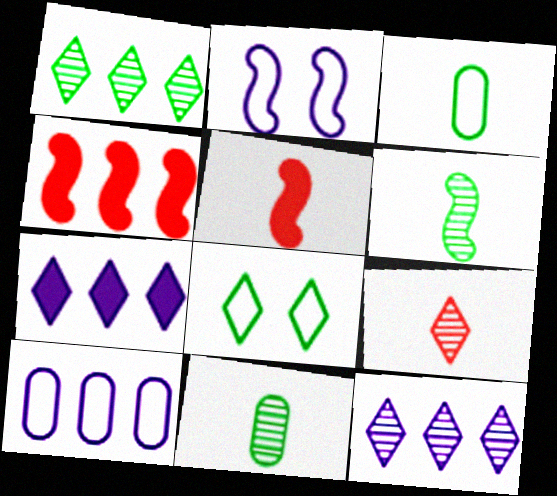[[1, 4, 10], 
[2, 4, 6], 
[7, 8, 9]]